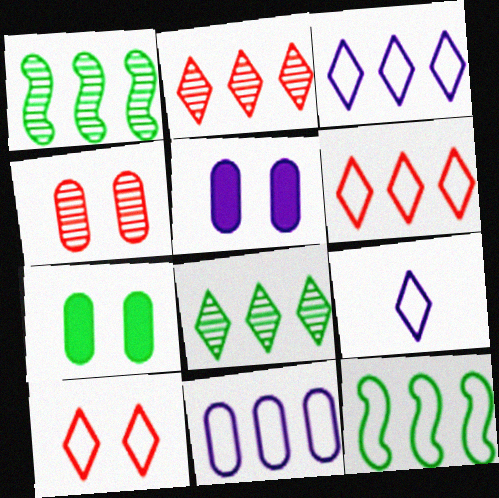[[6, 11, 12]]